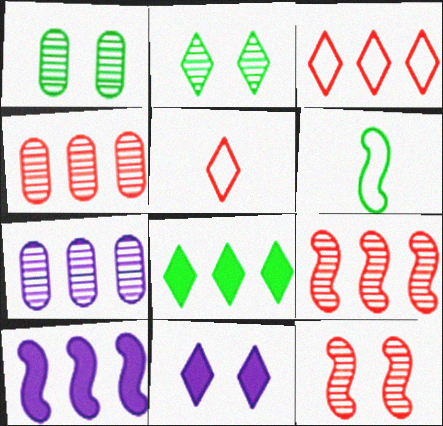[[1, 5, 10], 
[1, 6, 8], 
[4, 6, 11], 
[6, 10, 12]]